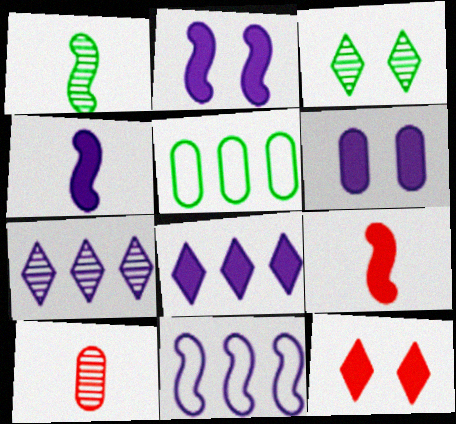[[4, 6, 8], 
[5, 6, 10]]